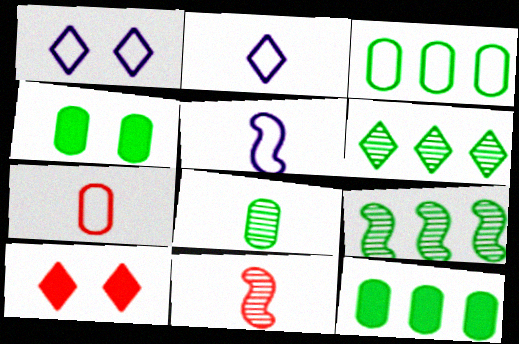[[1, 11, 12], 
[2, 6, 10], 
[3, 4, 8]]